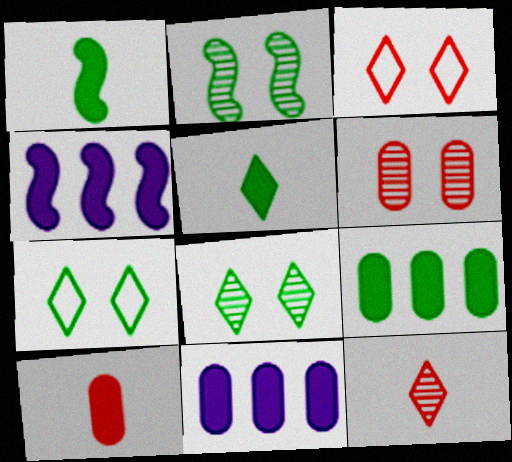[]